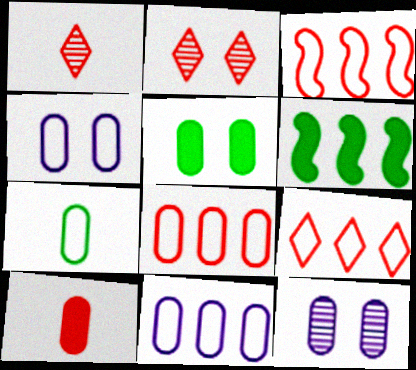[[1, 4, 6], 
[2, 3, 10], 
[3, 8, 9], 
[4, 7, 8]]